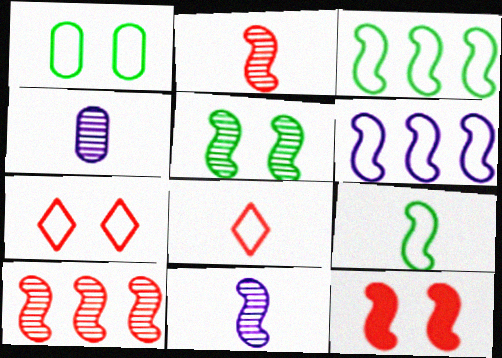[[1, 6, 8], 
[3, 11, 12], 
[5, 10, 11]]